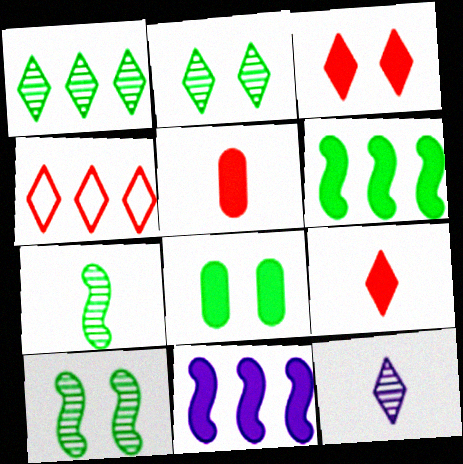[[8, 9, 11]]